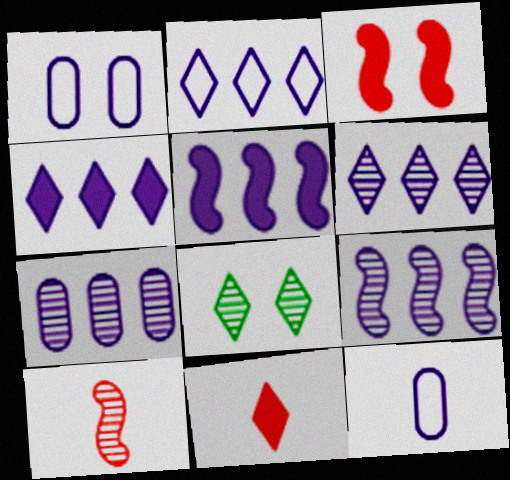[[1, 3, 8], 
[2, 4, 6], 
[2, 5, 7], 
[2, 8, 11], 
[6, 7, 9], 
[7, 8, 10]]